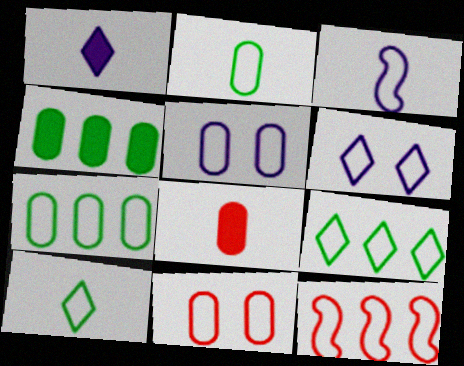[[2, 6, 12], 
[3, 9, 11], 
[5, 10, 12]]